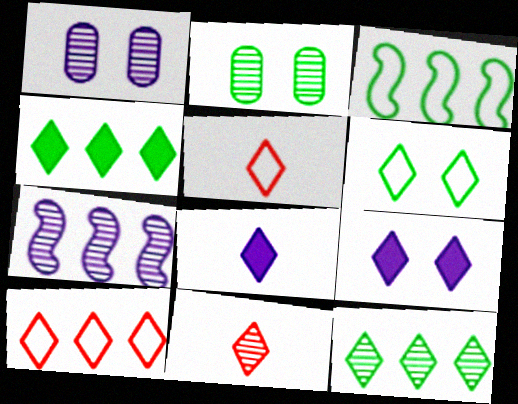[[2, 7, 11], 
[5, 9, 12]]